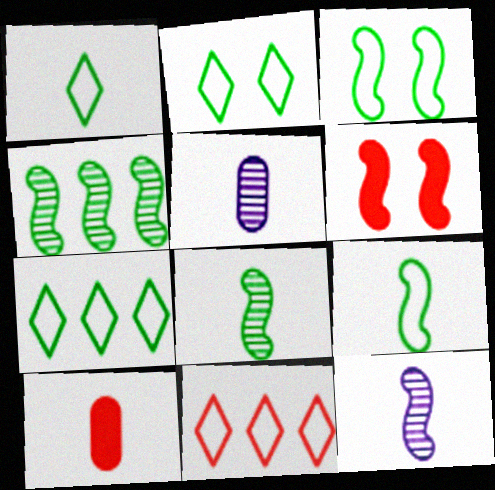[[1, 2, 7], 
[1, 10, 12], 
[5, 6, 7]]